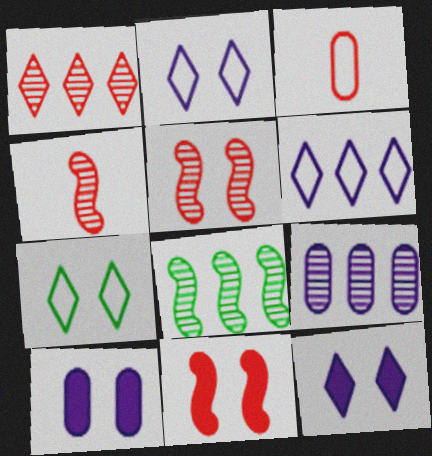[[1, 3, 11], 
[1, 8, 9], 
[3, 8, 12], 
[5, 7, 10]]